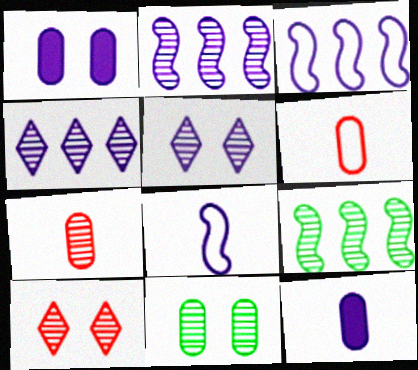[[1, 4, 8], 
[3, 5, 12], 
[5, 7, 9]]